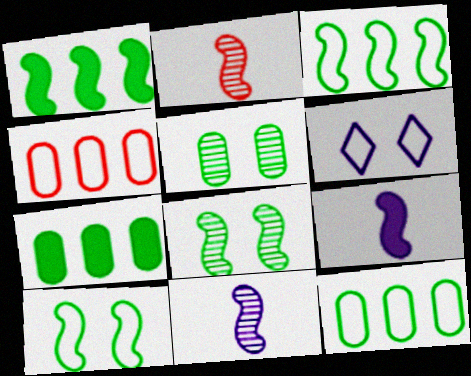[[2, 6, 7]]